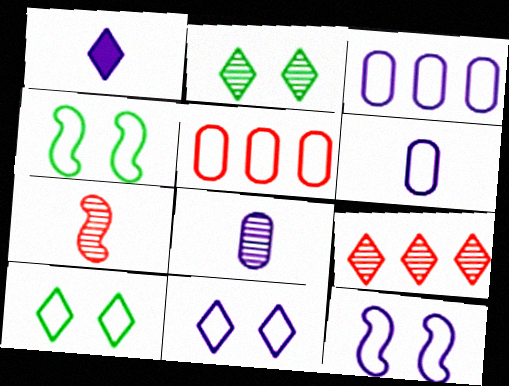[[1, 9, 10]]